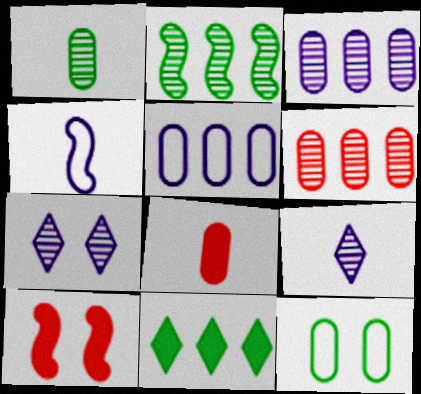[[2, 4, 10], 
[3, 8, 12], 
[7, 10, 12]]